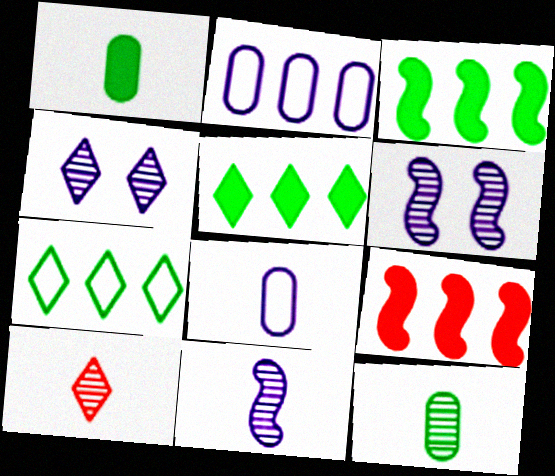[[10, 11, 12]]